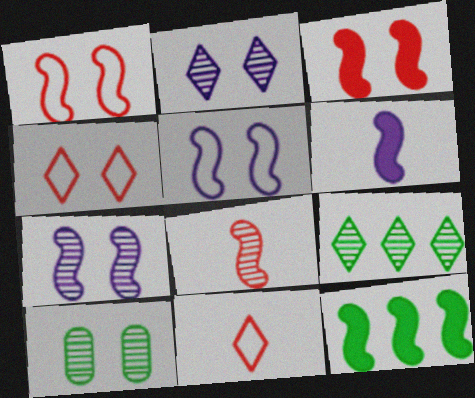[[3, 6, 12], 
[5, 8, 12]]